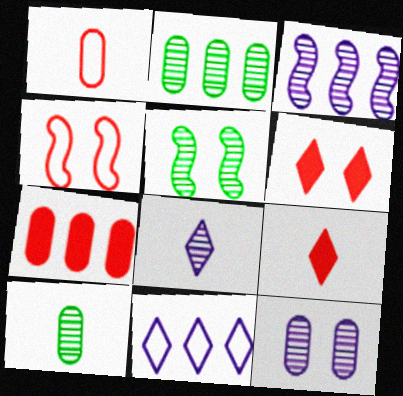[[3, 8, 12]]